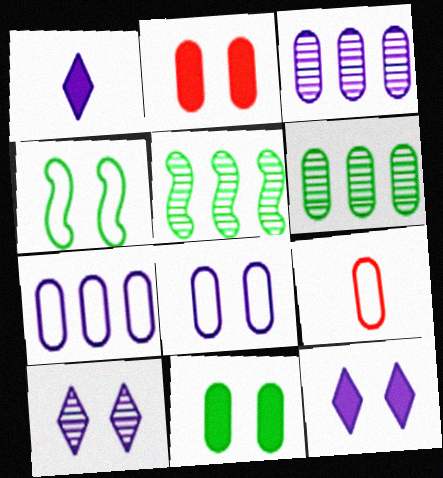[[2, 4, 10], 
[3, 9, 11], 
[5, 9, 12]]